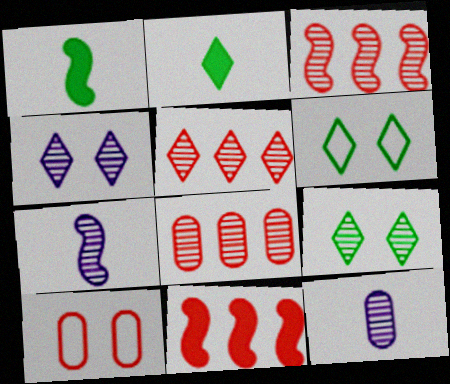[[3, 5, 8], 
[3, 9, 12], 
[6, 11, 12], 
[7, 8, 9]]